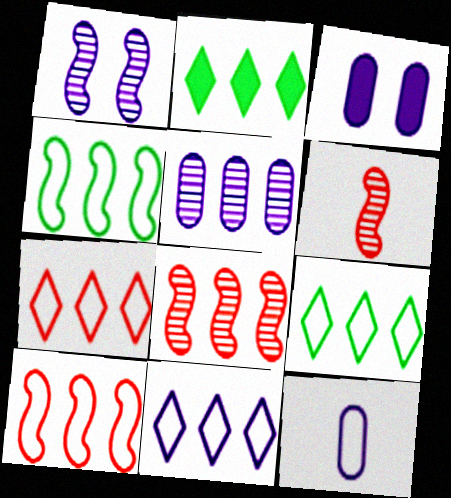[[2, 5, 10], 
[3, 5, 12], 
[3, 6, 9], 
[7, 9, 11]]